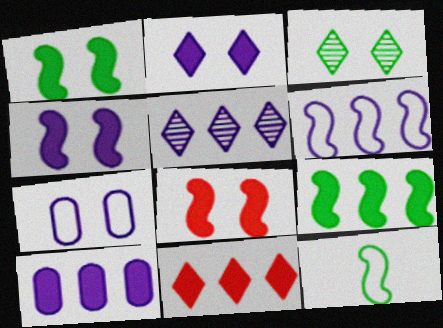[[1, 4, 8], 
[3, 7, 8], 
[5, 6, 10], 
[9, 10, 11]]